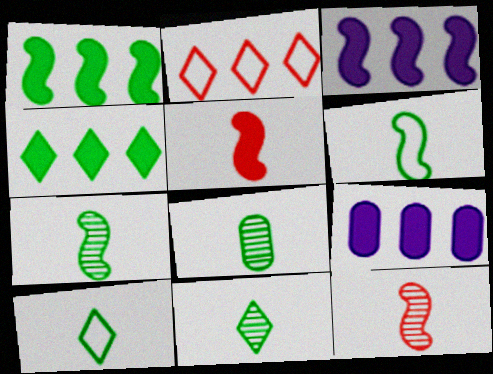[[7, 8, 11]]